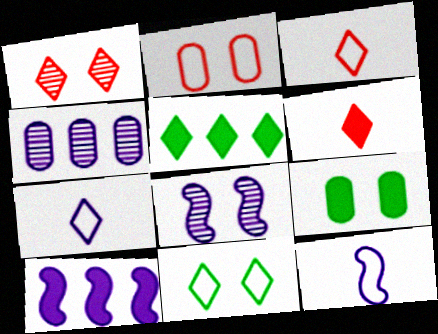[[1, 5, 7], 
[6, 9, 10], 
[8, 10, 12]]